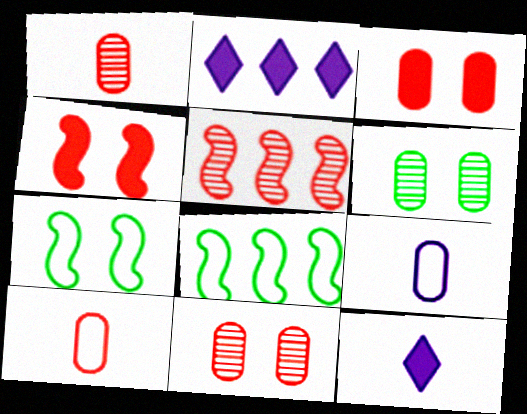[[1, 2, 7], 
[8, 11, 12]]